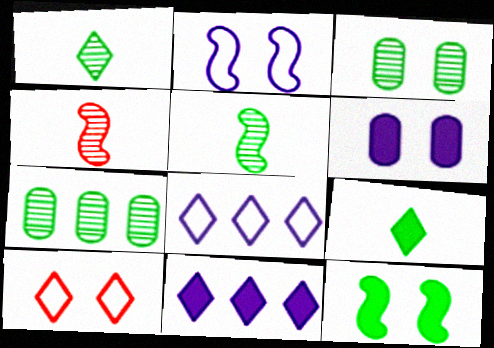[[1, 10, 11]]